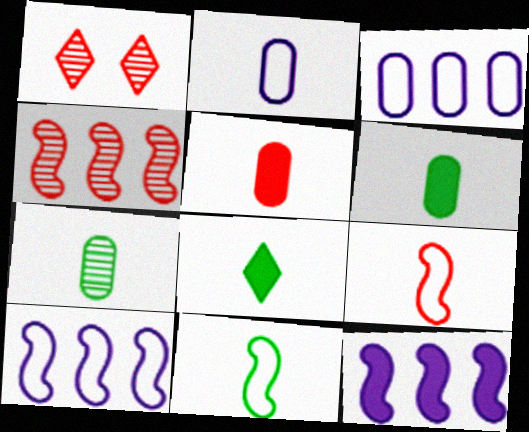[[1, 6, 10], 
[2, 5, 7], 
[7, 8, 11]]